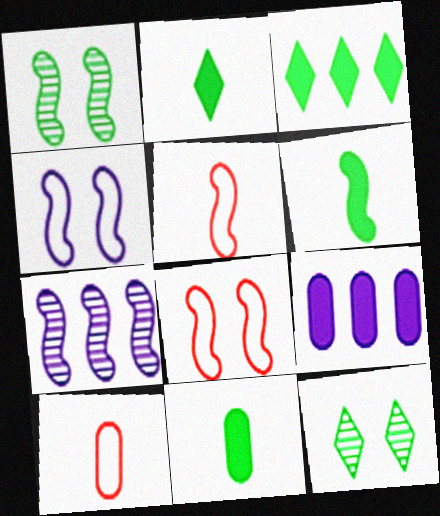[[2, 6, 11], 
[5, 9, 12], 
[6, 7, 8]]